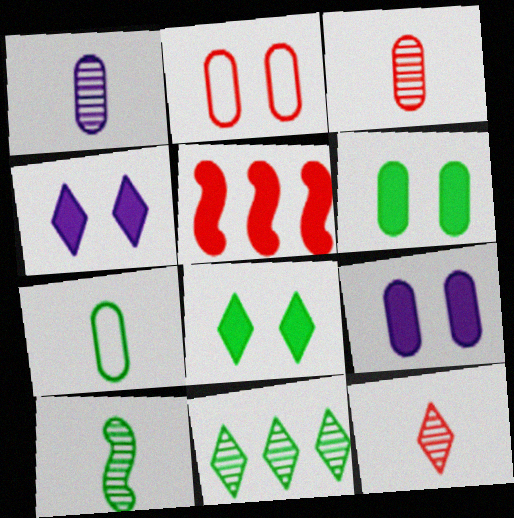[[1, 10, 12], 
[2, 5, 12]]